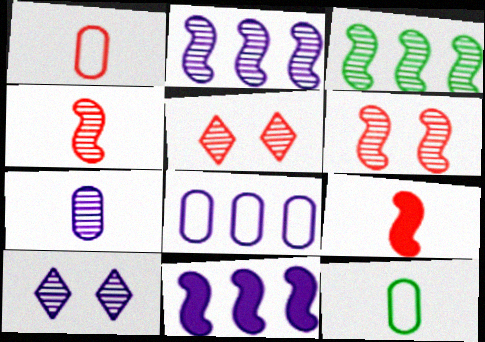[[2, 7, 10], 
[3, 5, 7], 
[5, 11, 12]]